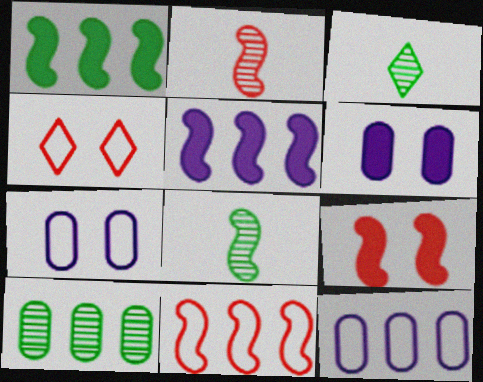[[2, 9, 11], 
[3, 6, 11], 
[3, 9, 12]]